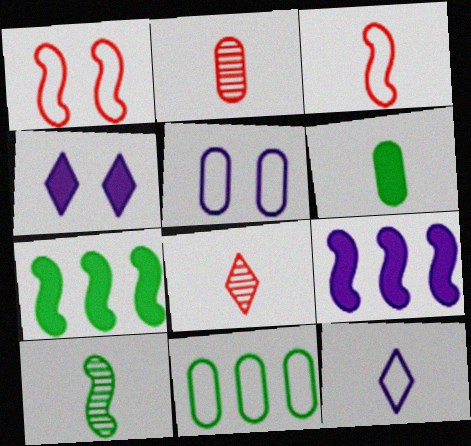[[1, 9, 10], 
[1, 11, 12], 
[5, 7, 8]]